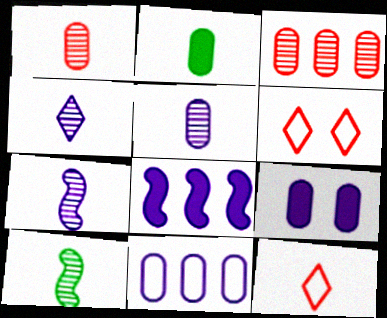[[1, 4, 10], 
[2, 7, 12], 
[4, 5, 7], 
[5, 9, 11]]